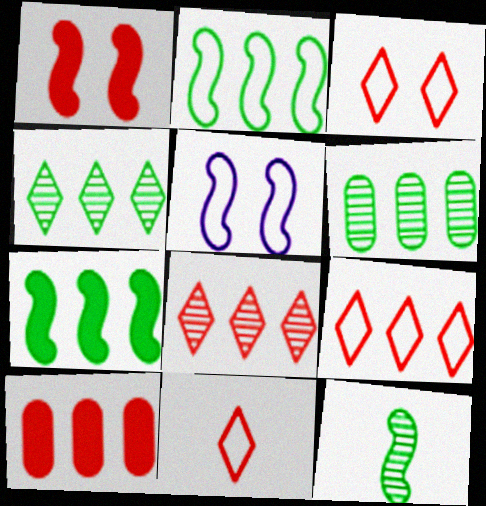[[3, 9, 11]]